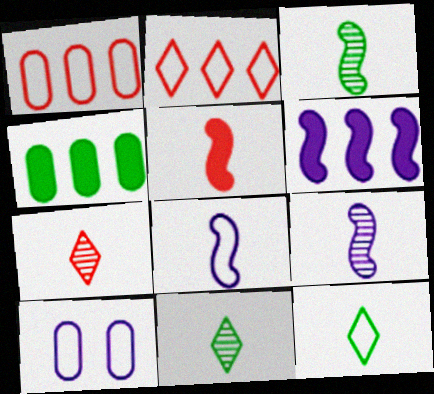[[3, 5, 8]]